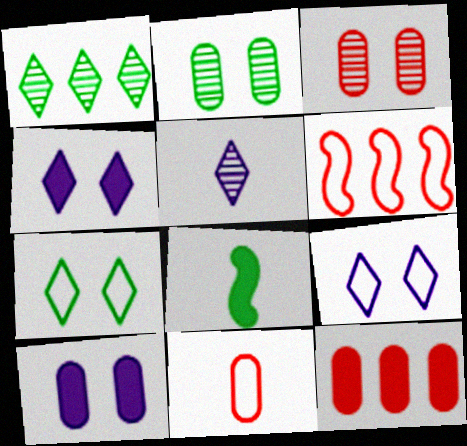[[3, 11, 12], 
[4, 8, 12], 
[5, 8, 11]]